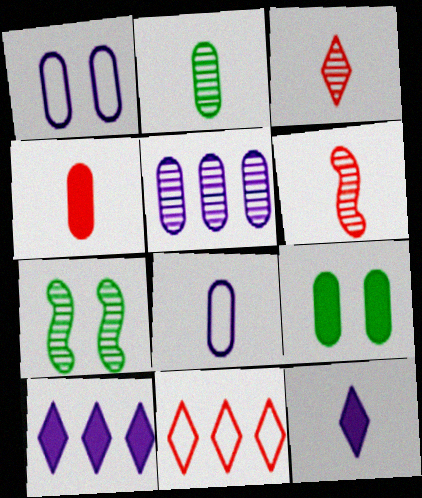[[2, 4, 8], 
[3, 5, 7]]